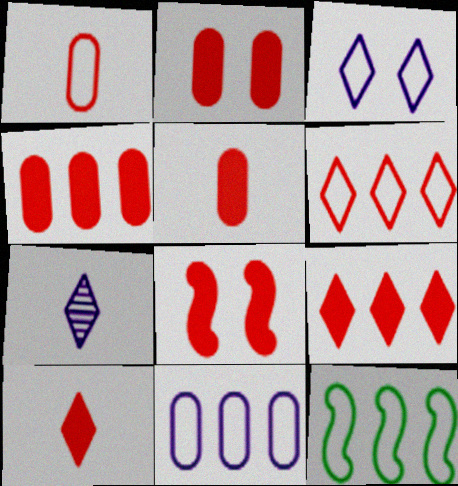[[1, 3, 12], 
[2, 4, 5], 
[2, 7, 12], 
[4, 8, 10], 
[5, 8, 9], 
[6, 11, 12]]